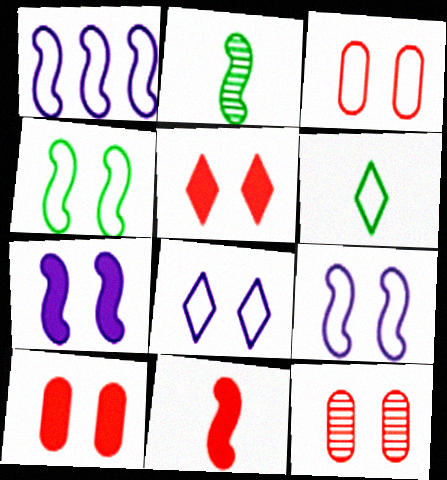[[1, 3, 6], 
[3, 4, 8], 
[3, 10, 12]]